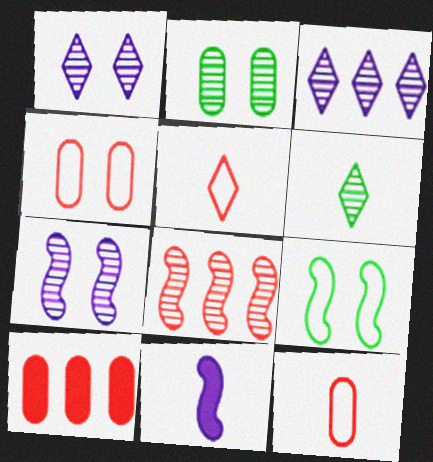[[6, 11, 12], 
[8, 9, 11]]